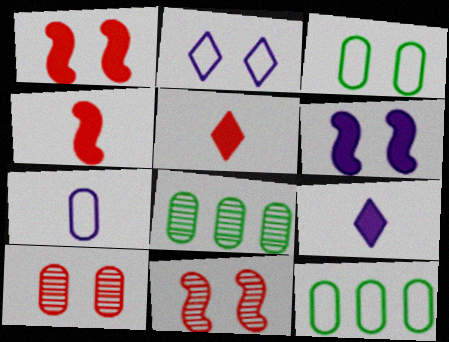[[2, 4, 8], 
[9, 11, 12]]